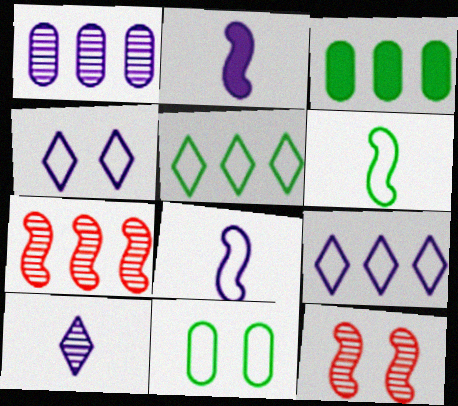[[1, 2, 4], 
[3, 7, 9], 
[5, 6, 11]]